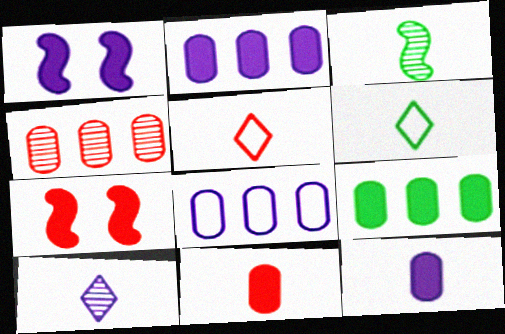[[1, 4, 6], 
[1, 8, 10], 
[3, 5, 12], 
[4, 5, 7], 
[4, 8, 9]]